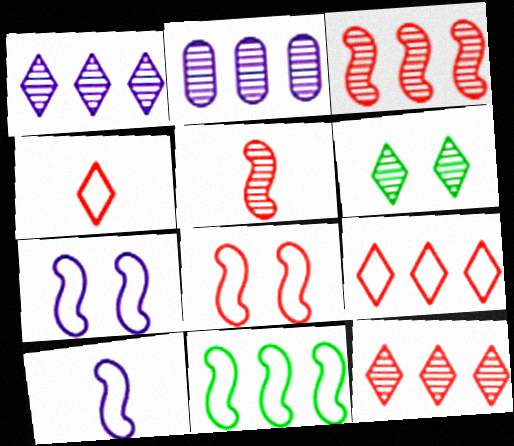[[2, 5, 6], 
[8, 10, 11]]